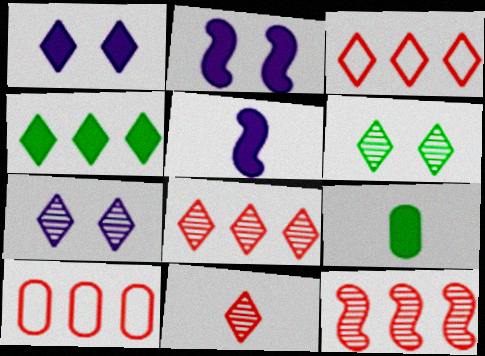[[5, 6, 10]]